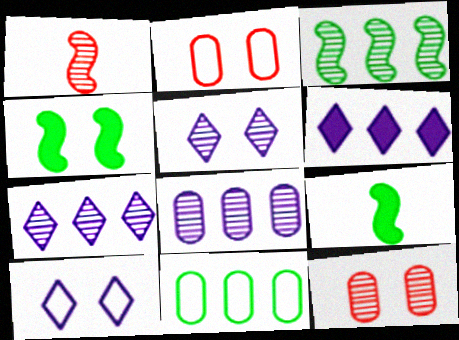[[2, 4, 5], 
[2, 7, 9], 
[4, 10, 12]]